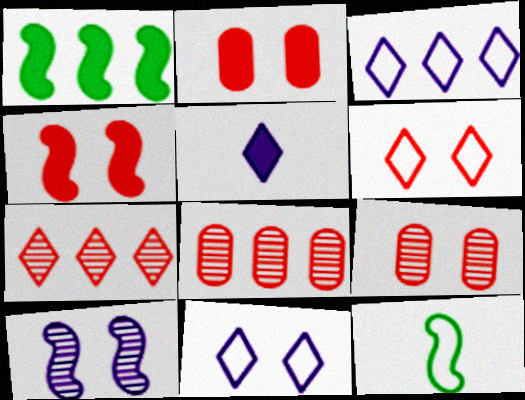[[1, 2, 5], 
[1, 3, 8], 
[4, 6, 9]]